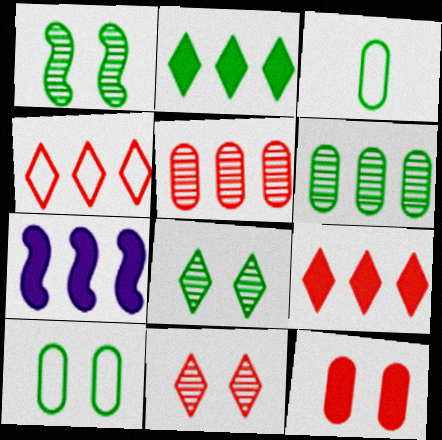[[1, 2, 3], 
[3, 7, 11], 
[4, 6, 7]]